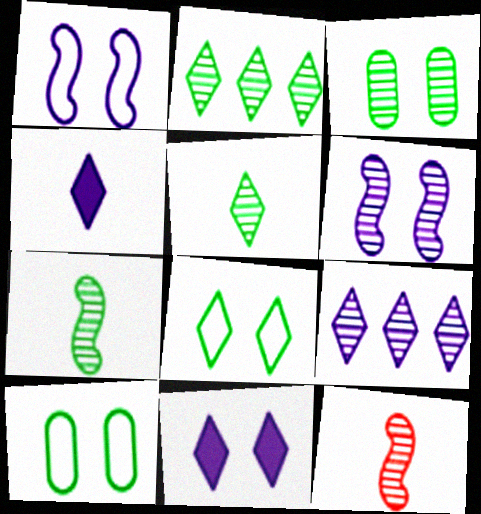[[2, 3, 7], 
[3, 9, 12]]